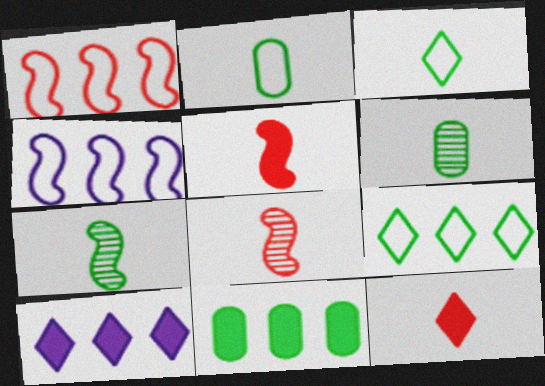[]